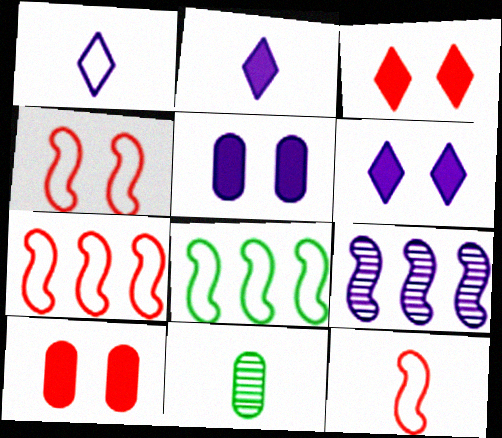[[1, 5, 9], 
[2, 11, 12], 
[4, 7, 12], 
[6, 7, 11]]